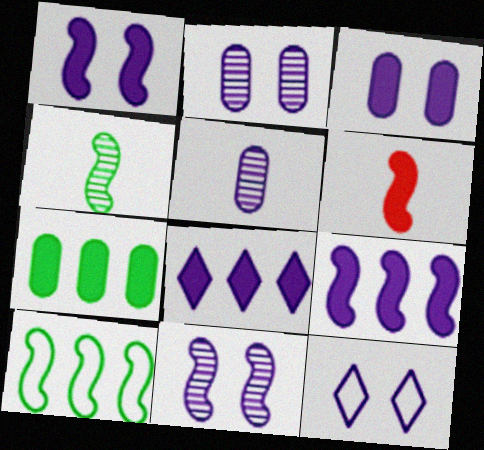[[1, 2, 12], 
[3, 11, 12], 
[5, 9, 12], 
[6, 10, 11]]